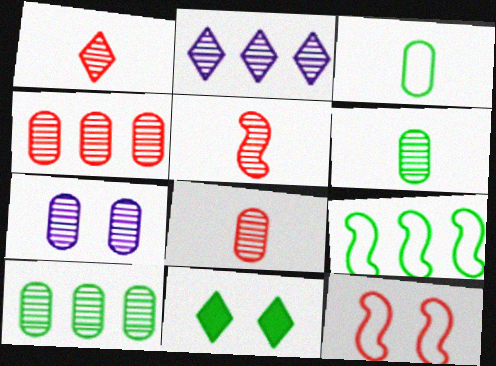[[1, 5, 8], 
[4, 6, 7], 
[6, 9, 11], 
[7, 8, 10], 
[7, 11, 12]]